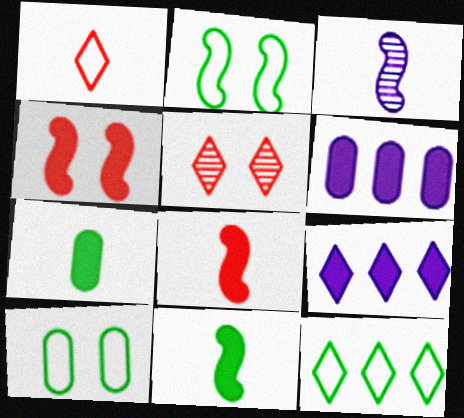[[1, 3, 7], 
[4, 7, 9]]